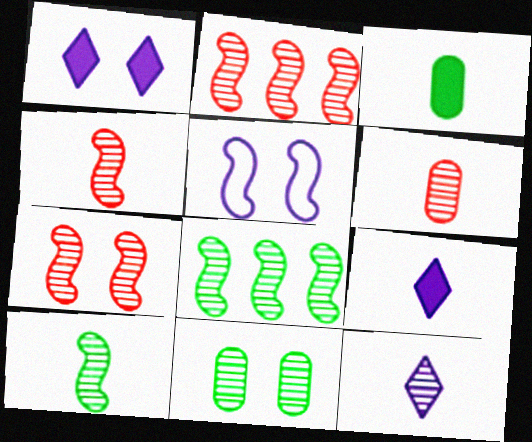[[2, 4, 7], 
[2, 11, 12], 
[6, 10, 12]]